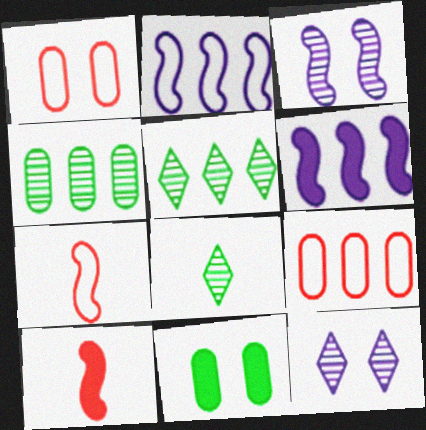[[1, 6, 8], 
[5, 6, 9]]